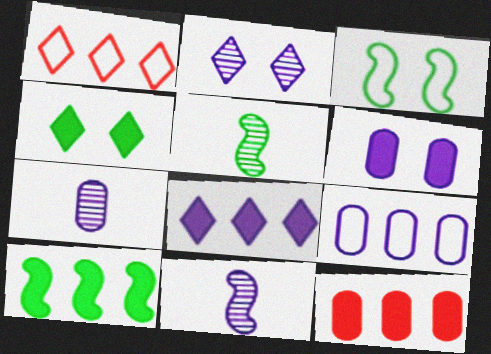[[1, 5, 6], 
[3, 5, 10], 
[6, 7, 9], 
[8, 10, 12]]